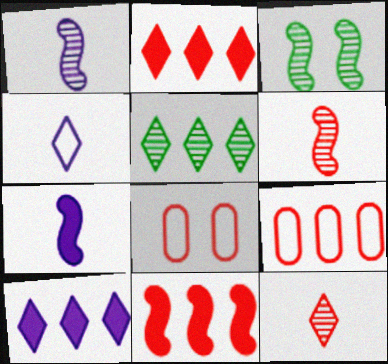[[2, 6, 8], 
[5, 7, 8], 
[8, 11, 12]]